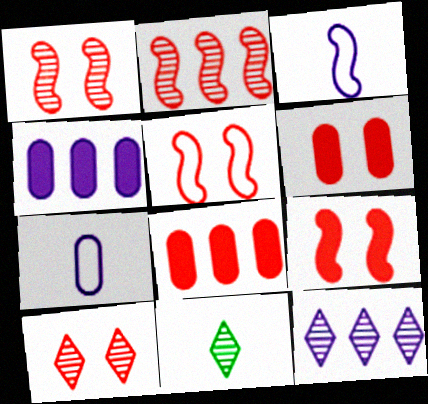[[1, 5, 9], 
[4, 5, 11], 
[5, 6, 10], 
[10, 11, 12]]